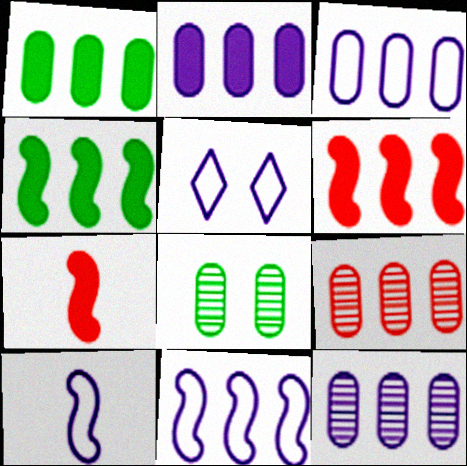[[1, 3, 9], 
[2, 3, 12], 
[3, 5, 10]]